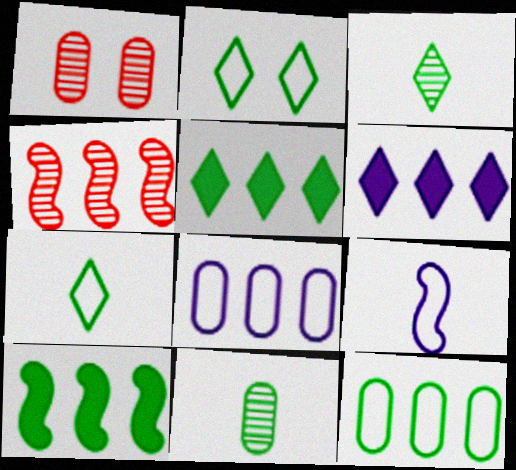[[1, 5, 9], 
[2, 3, 5], 
[2, 10, 11], 
[4, 5, 8], 
[4, 6, 12]]